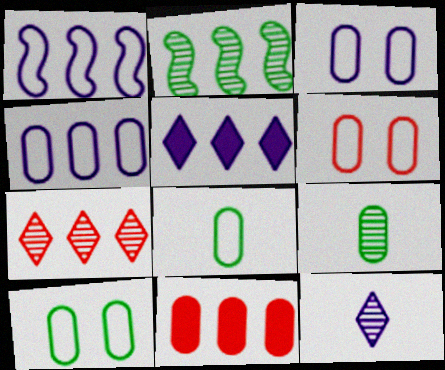[[3, 6, 10], 
[3, 9, 11], 
[4, 6, 8]]